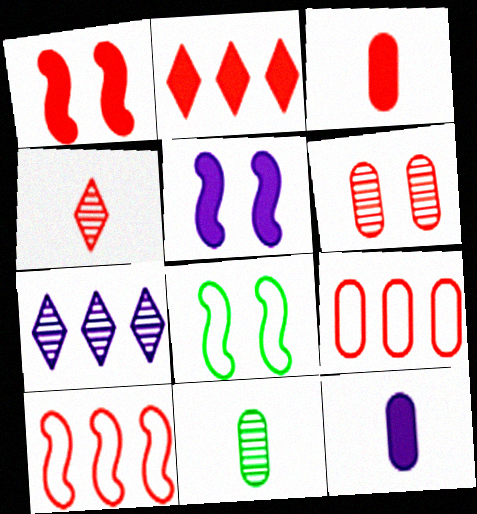[[1, 2, 3], 
[1, 4, 9], 
[3, 6, 9], 
[3, 7, 8]]